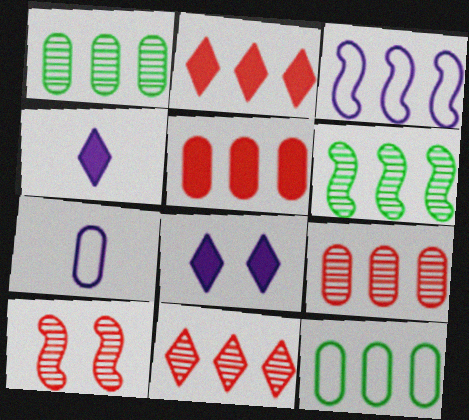[[1, 2, 3], 
[4, 10, 12]]